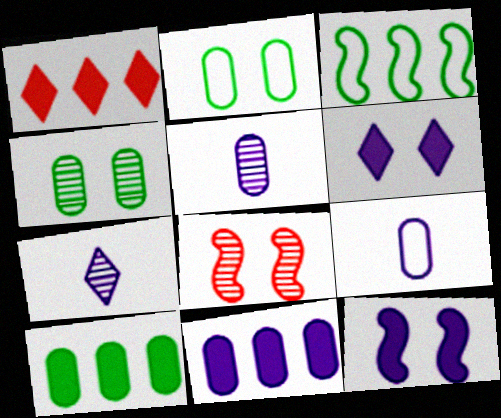[[2, 6, 8]]